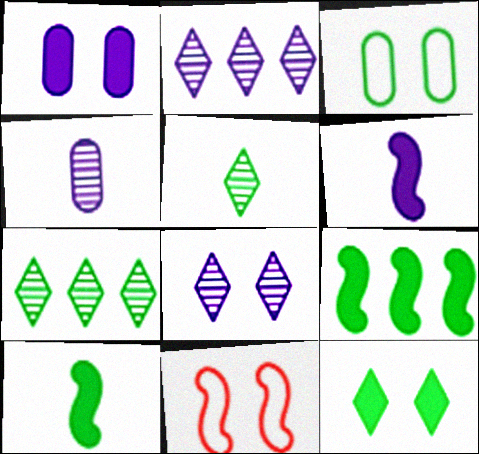[[3, 5, 9], 
[3, 7, 10]]